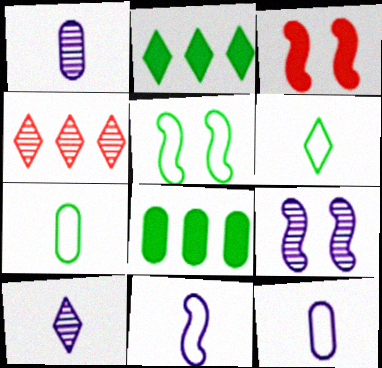[[3, 5, 9]]